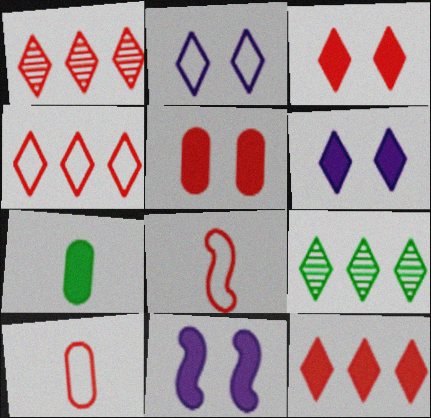[[1, 4, 12], 
[1, 5, 8], 
[7, 11, 12], 
[9, 10, 11]]